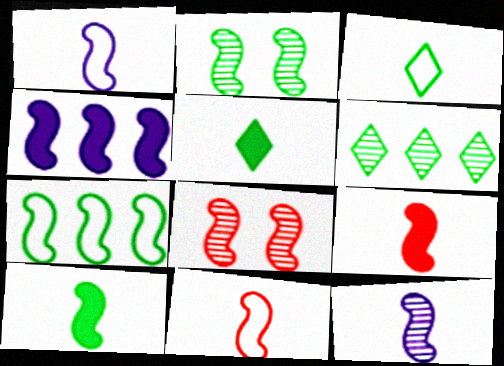[[2, 4, 11], 
[2, 7, 10], 
[10, 11, 12]]